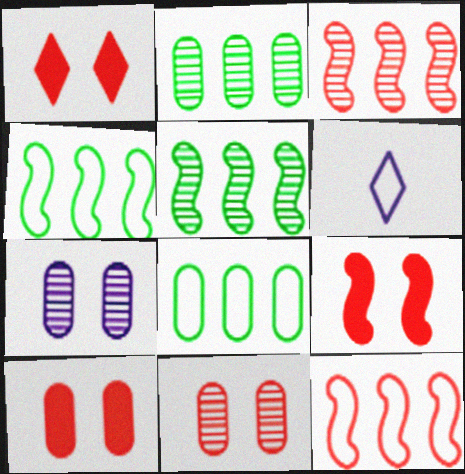[[1, 9, 10], 
[2, 6, 9], 
[5, 6, 10]]